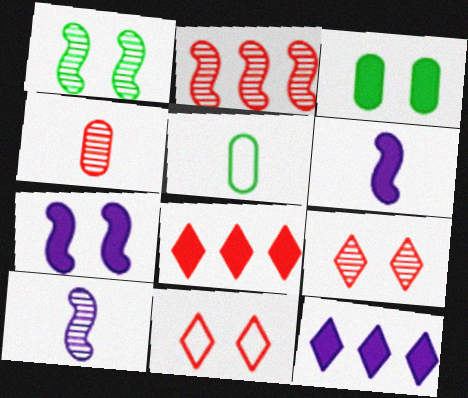[[1, 2, 10], 
[2, 4, 9], 
[3, 6, 8]]